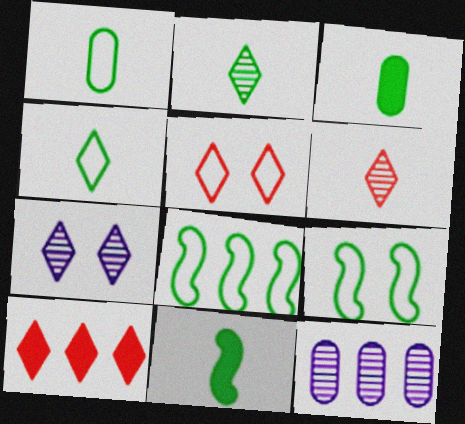[[1, 2, 11], 
[4, 7, 10], 
[5, 6, 10], 
[5, 11, 12], 
[8, 10, 12]]